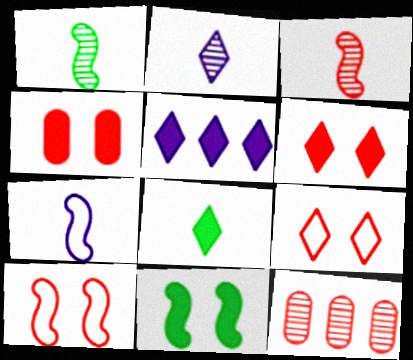[[5, 6, 8]]